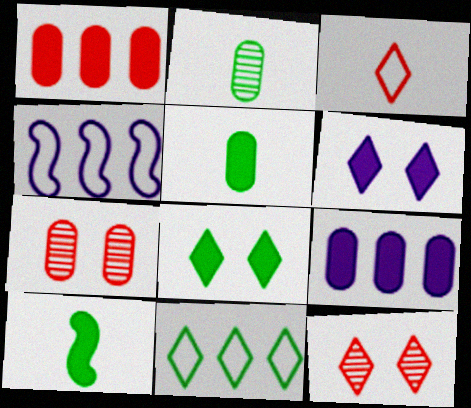[[1, 6, 10], 
[4, 5, 12]]